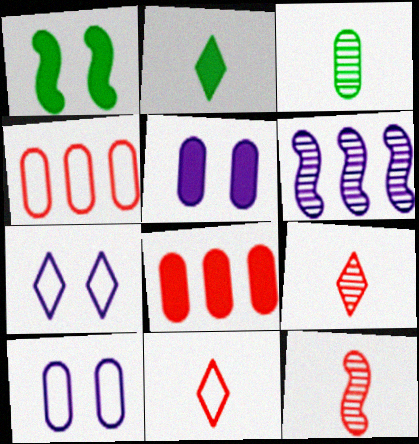[[3, 4, 5], 
[3, 8, 10]]